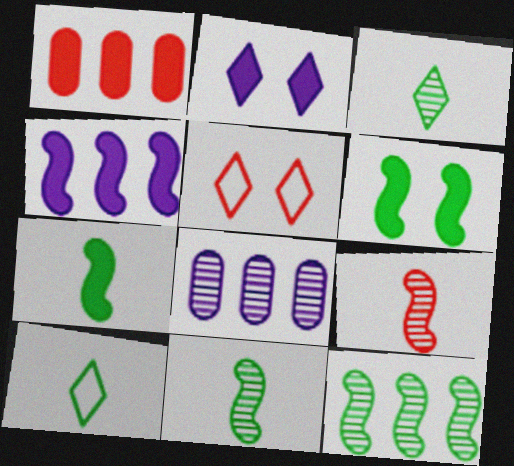[[1, 2, 7], 
[1, 5, 9], 
[5, 7, 8]]